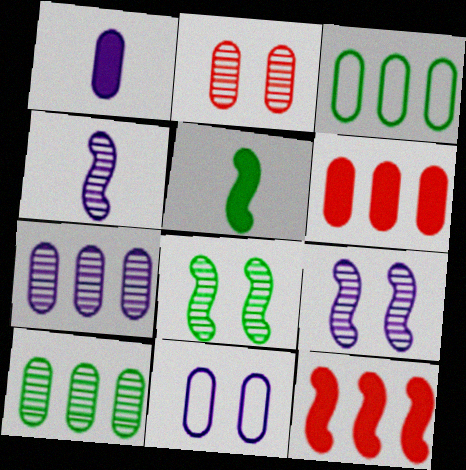[[1, 2, 3], 
[1, 7, 11], 
[3, 6, 7]]